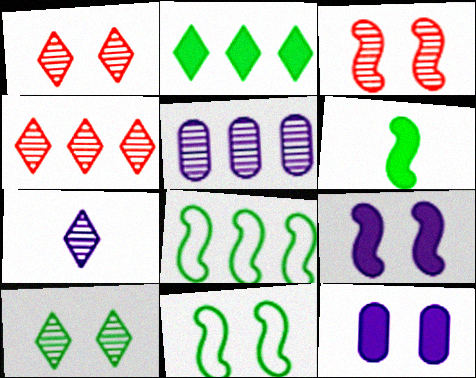[[1, 11, 12], 
[3, 9, 11], 
[4, 7, 10]]